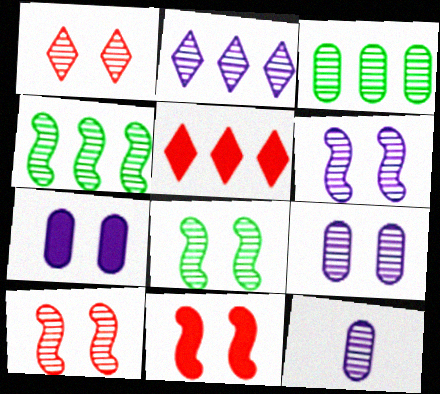[[1, 4, 12], 
[1, 8, 9], 
[2, 6, 12], 
[6, 8, 10]]